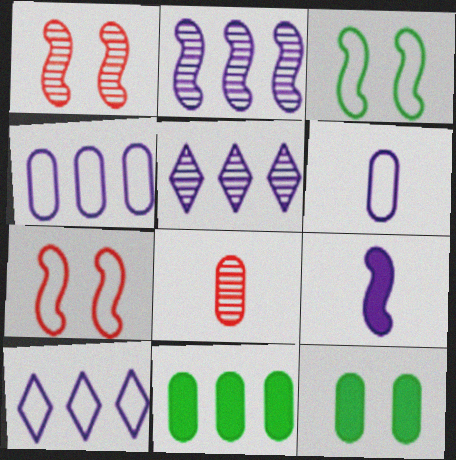[[4, 8, 12]]